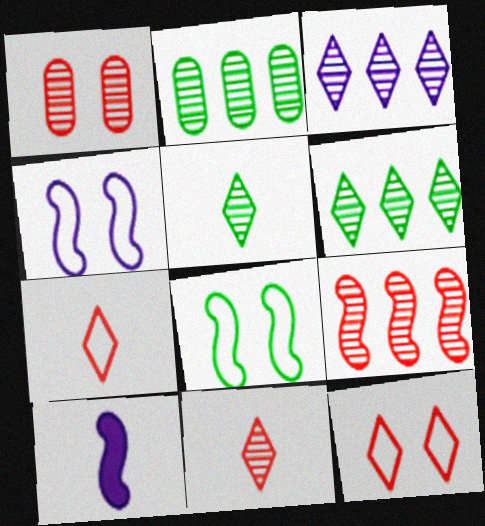[[1, 9, 11], 
[2, 3, 9], 
[2, 10, 12], 
[8, 9, 10]]